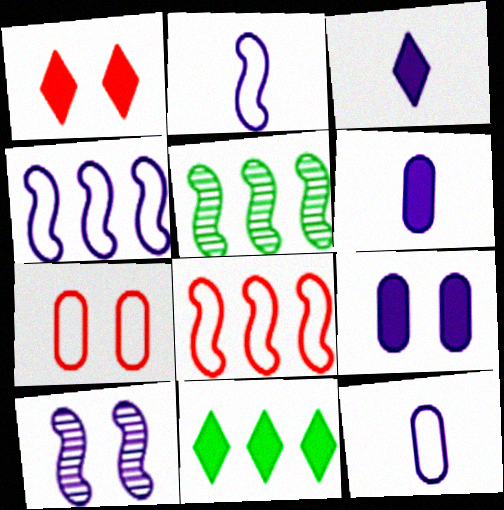[[1, 3, 11], 
[1, 5, 12], 
[3, 5, 7]]